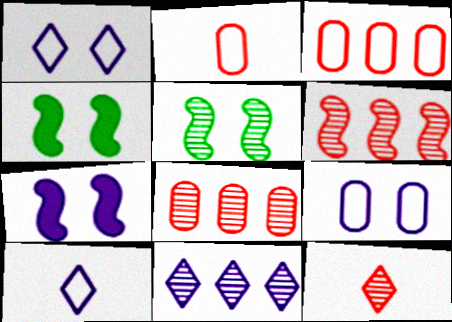[[2, 4, 11], 
[4, 8, 10]]